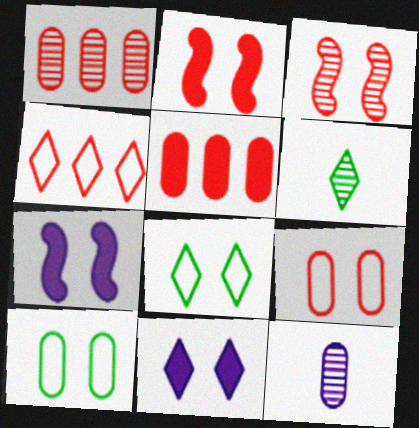[[3, 10, 11], 
[4, 6, 11], 
[5, 10, 12]]